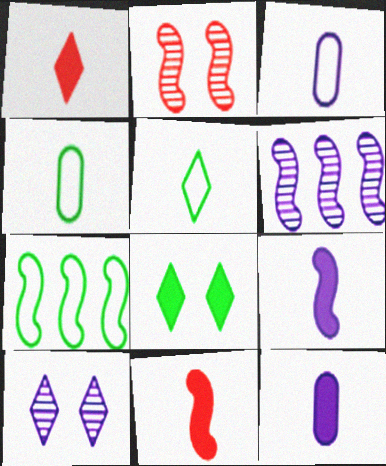[[2, 7, 9]]